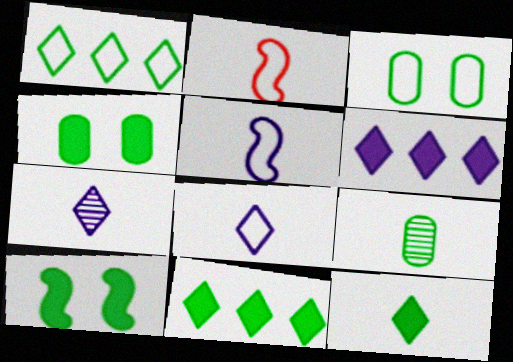[[1, 9, 10]]